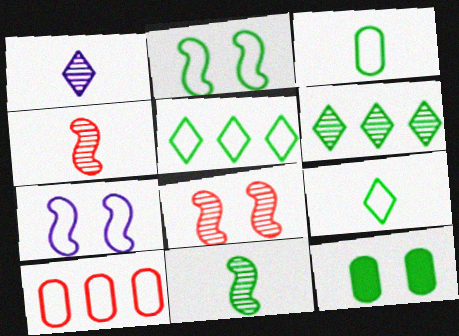[[2, 3, 5], 
[5, 11, 12], 
[7, 9, 10]]